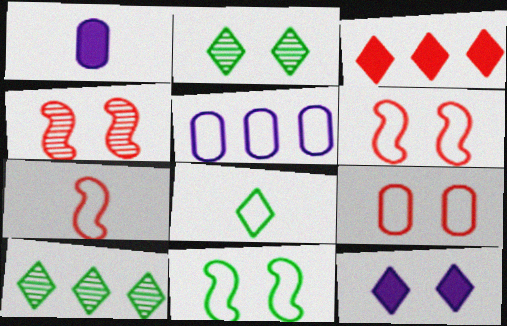[[1, 6, 10], 
[5, 6, 8]]